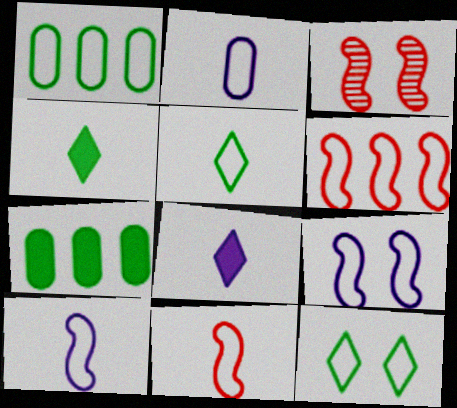[[1, 3, 8], 
[2, 5, 11], 
[2, 6, 12]]